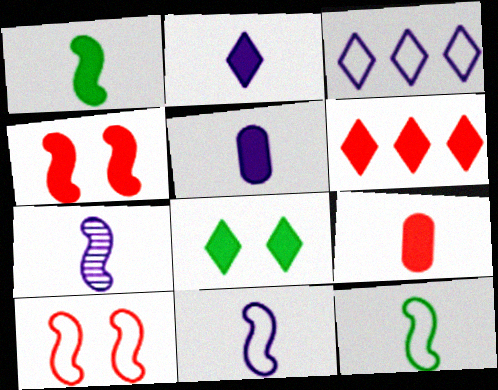[[1, 2, 9], 
[2, 6, 8], 
[4, 6, 9]]